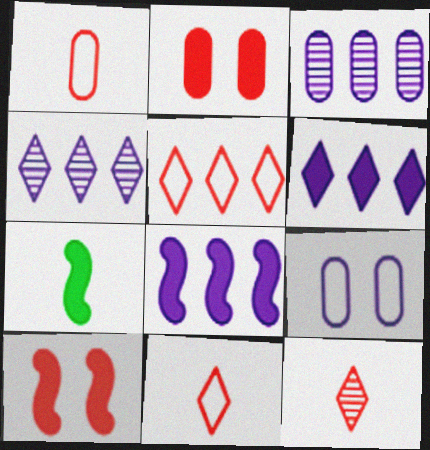[[2, 6, 7], 
[7, 8, 10]]